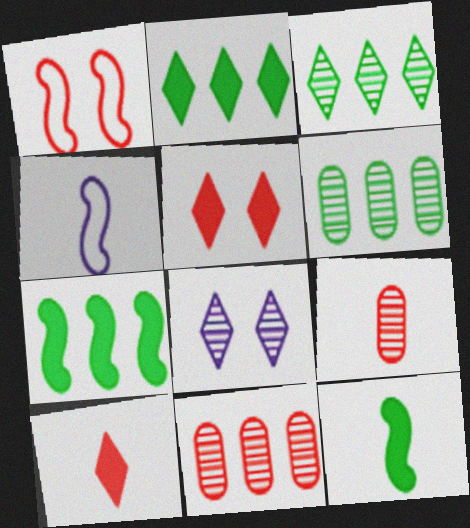[[1, 10, 11], 
[4, 5, 6]]